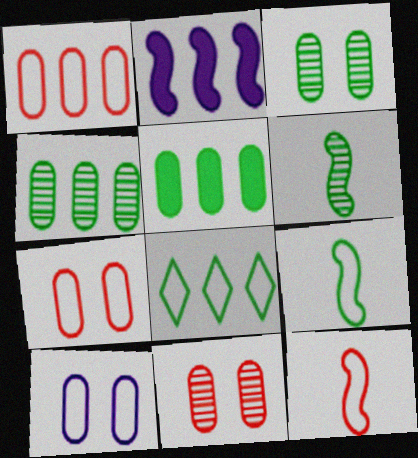[[8, 10, 12]]